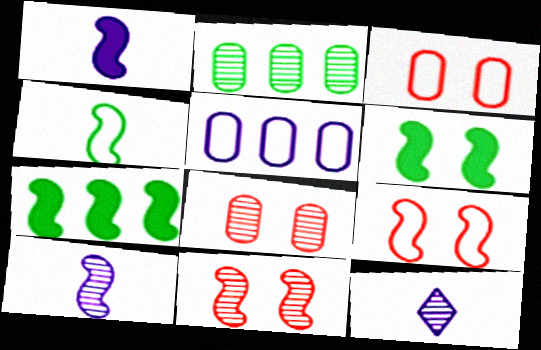[[2, 11, 12], 
[3, 7, 12], 
[7, 9, 10]]